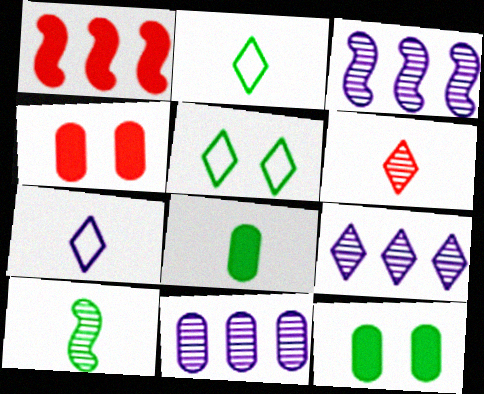[[2, 3, 4], 
[2, 8, 10], 
[3, 9, 11]]